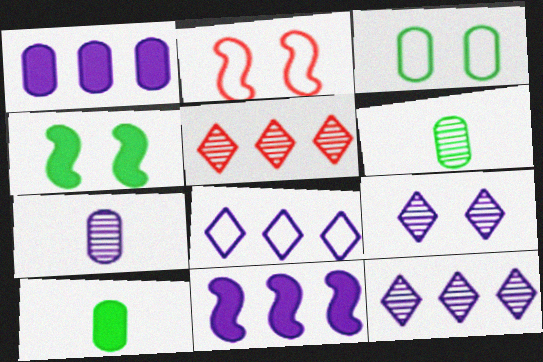[[2, 10, 12]]